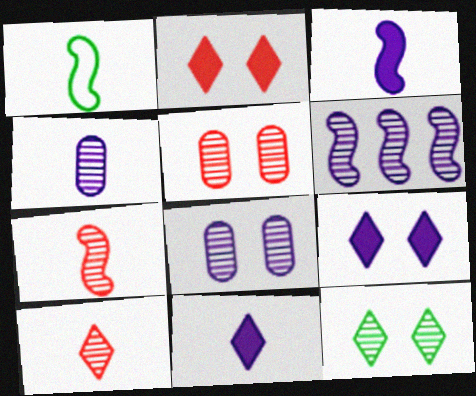[[1, 3, 7]]